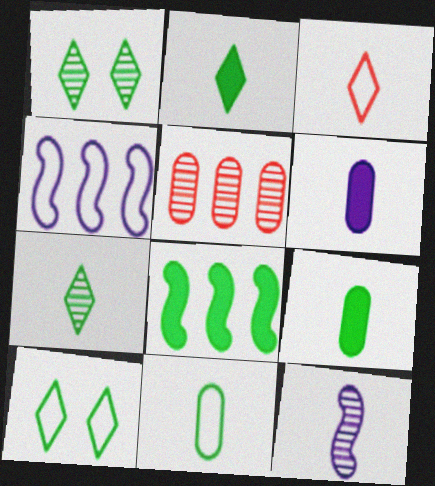[[1, 5, 12], 
[1, 8, 11], 
[3, 9, 12]]